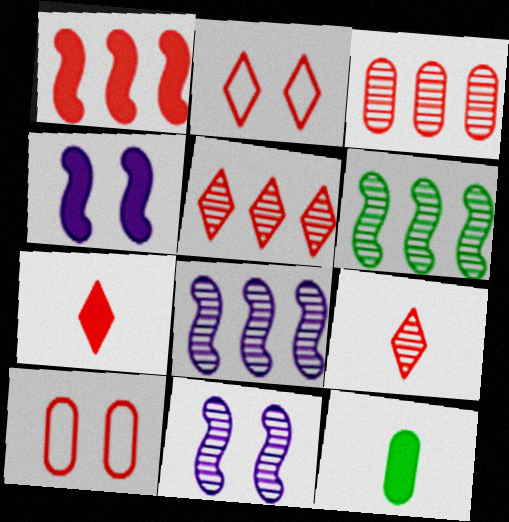[[1, 9, 10], 
[2, 5, 7], 
[2, 8, 12]]